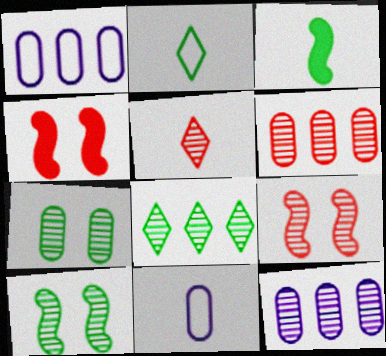[[2, 4, 12], 
[3, 5, 11], 
[4, 8, 11], 
[5, 6, 9], 
[5, 10, 12]]